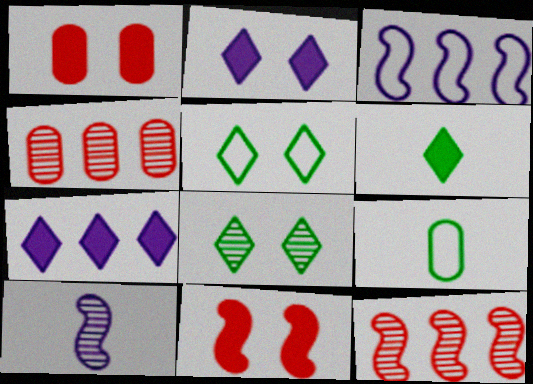[[2, 9, 12], 
[4, 8, 10]]